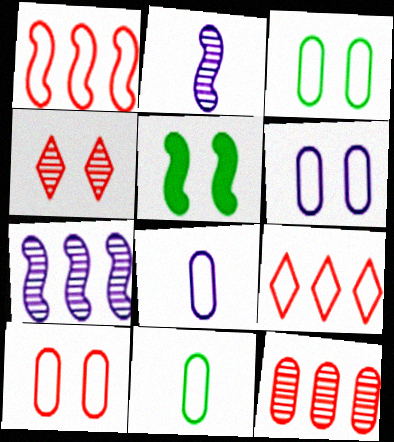[[1, 2, 5], 
[3, 6, 10], 
[4, 5, 6]]